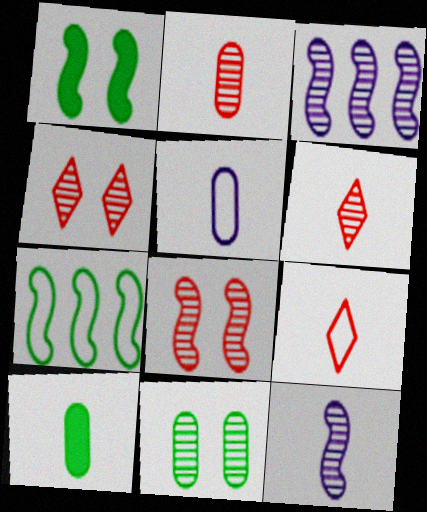[[2, 5, 10], 
[3, 6, 11], 
[9, 10, 12]]